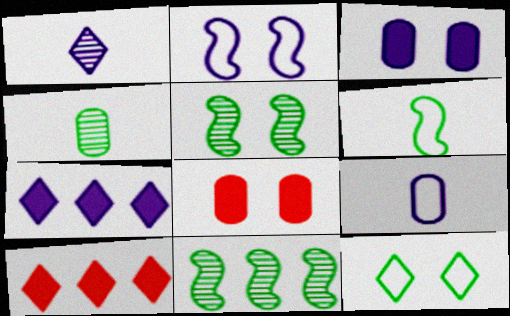[[1, 10, 12], 
[2, 4, 10], 
[5, 9, 10]]